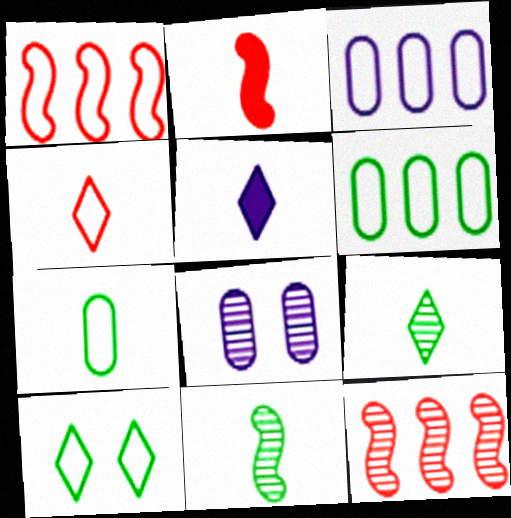[[4, 5, 9], 
[8, 9, 12]]